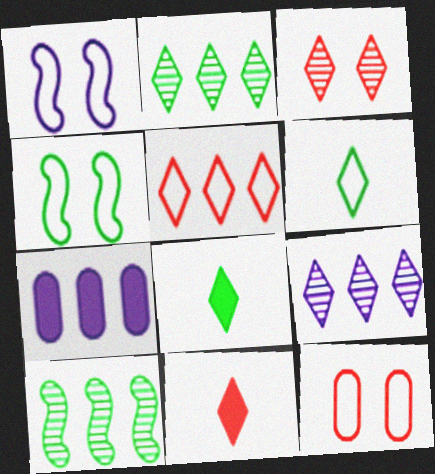[[3, 5, 11], 
[5, 7, 10]]